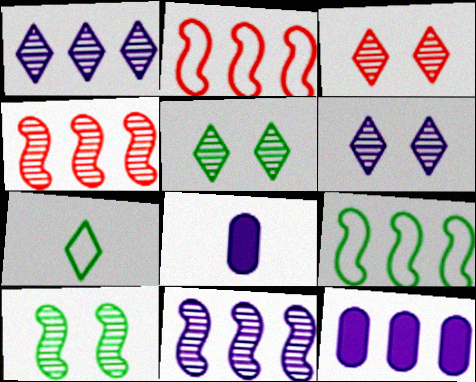[[2, 5, 8], 
[3, 5, 6], 
[3, 8, 9]]